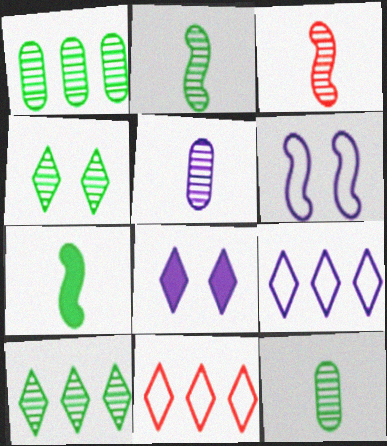[[1, 2, 4]]